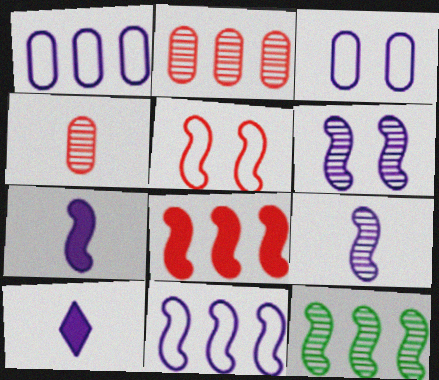[[1, 6, 10], 
[5, 7, 12], 
[6, 7, 11], 
[8, 11, 12]]